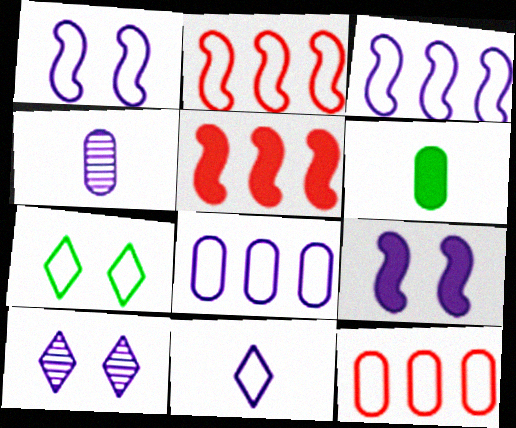[[1, 8, 11], 
[2, 6, 10], 
[4, 5, 7]]